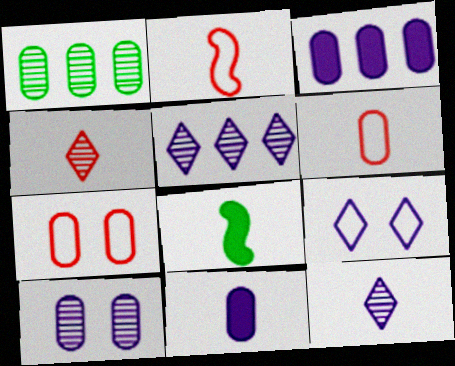[[1, 7, 11], 
[5, 7, 8], 
[6, 8, 12]]